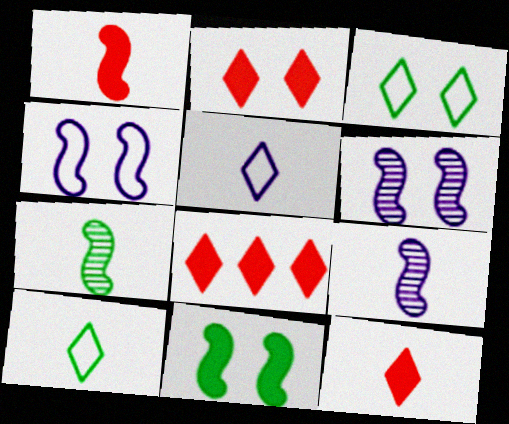[[2, 8, 12]]